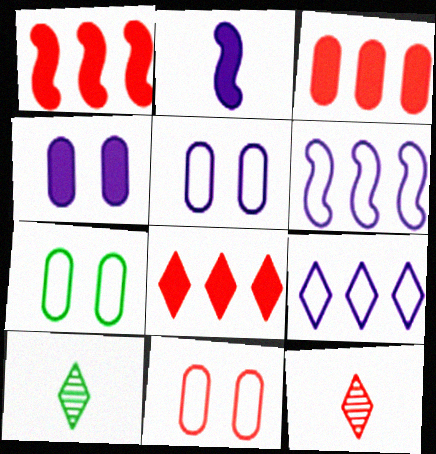[[1, 3, 8], 
[1, 5, 10], 
[1, 11, 12], 
[5, 7, 11]]